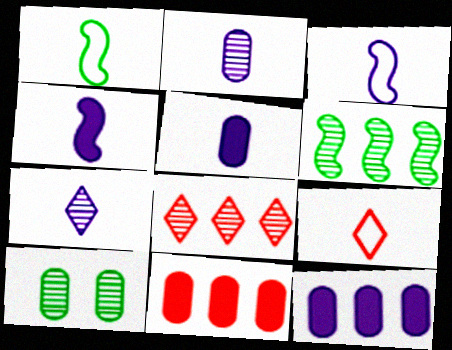[[3, 5, 7]]